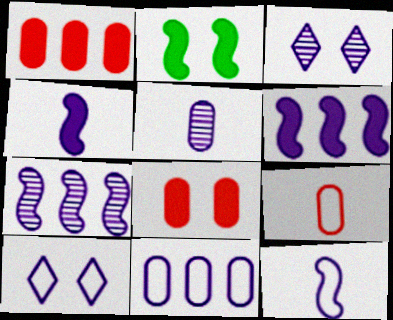[[3, 4, 11], 
[3, 5, 7], 
[5, 6, 10], 
[10, 11, 12]]